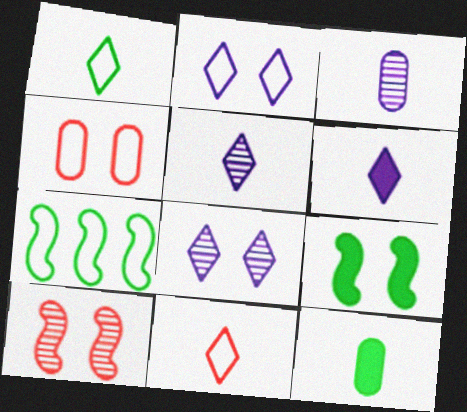[[4, 8, 9]]